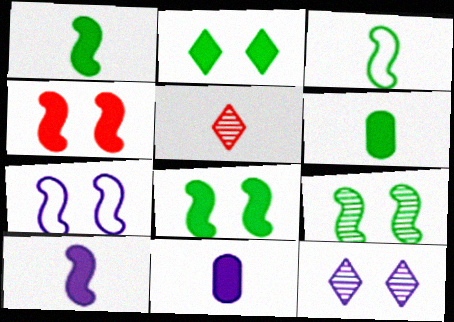[[3, 5, 11], 
[4, 7, 9]]